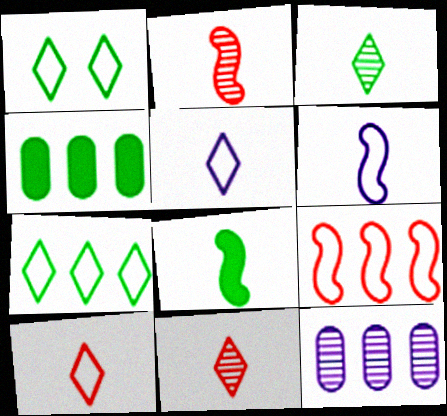[[2, 6, 8]]